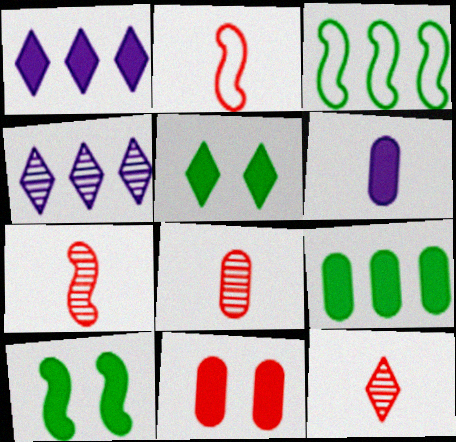[[6, 9, 11], 
[7, 8, 12]]